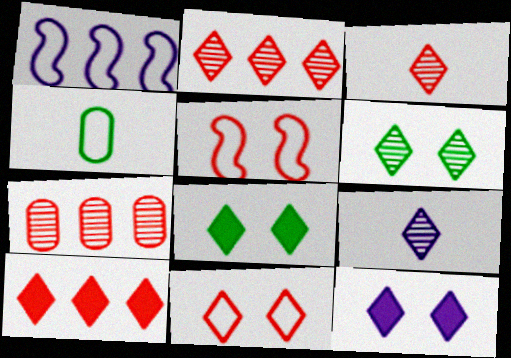[[1, 4, 11], 
[2, 6, 9], 
[3, 10, 11], 
[6, 11, 12]]